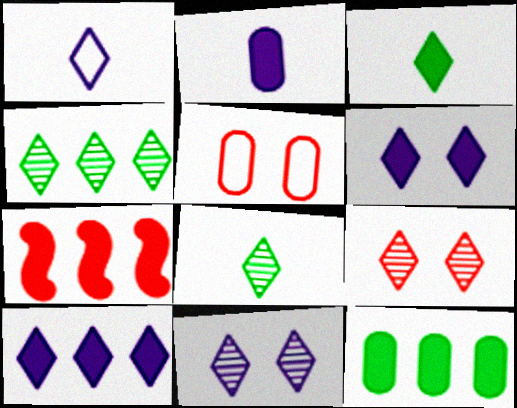[[1, 10, 11], 
[7, 10, 12]]